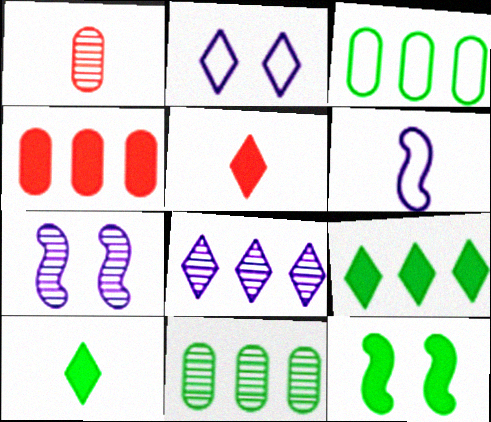[[1, 6, 10], 
[3, 5, 7]]